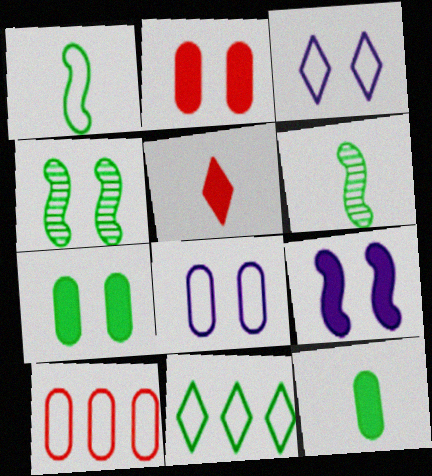[[1, 3, 10], 
[2, 3, 4], 
[4, 11, 12], 
[6, 7, 11]]